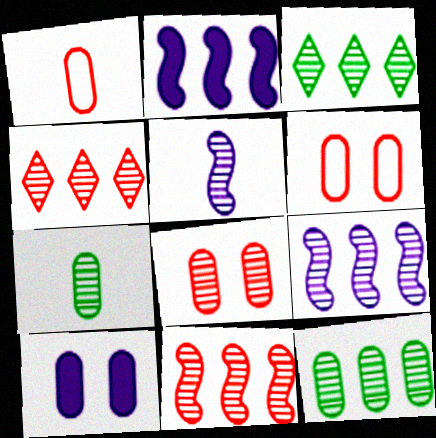[[1, 10, 12], 
[3, 5, 8], 
[4, 9, 12]]